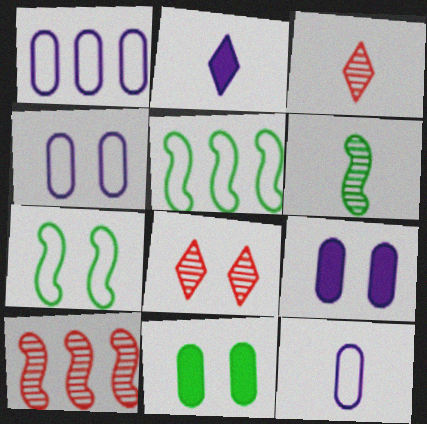[[1, 4, 12], 
[3, 5, 9], 
[7, 8, 9]]